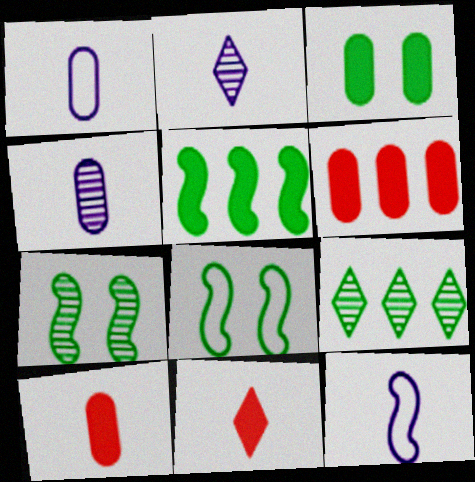[[2, 6, 8]]